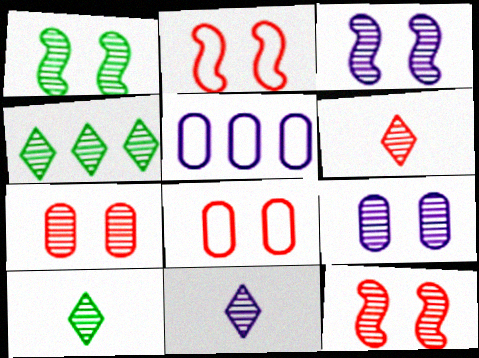[[1, 3, 12], 
[6, 10, 11]]